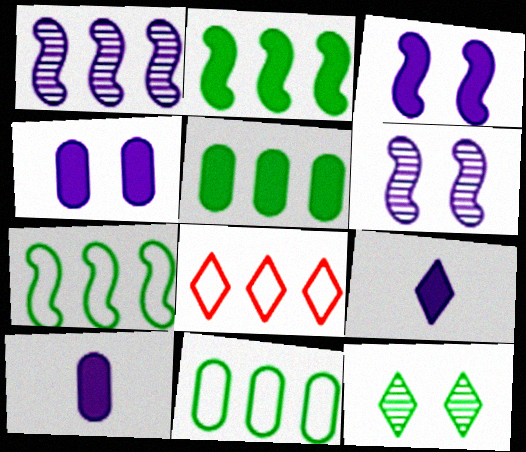[[1, 5, 8], 
[8, 9, 12]]